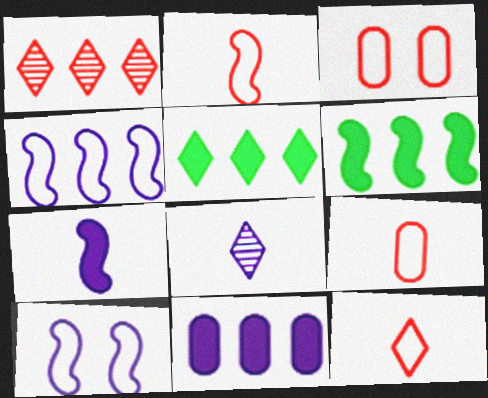[[2, 9, 12], 
[3, 6, 8], 
[8, 10, 11]]